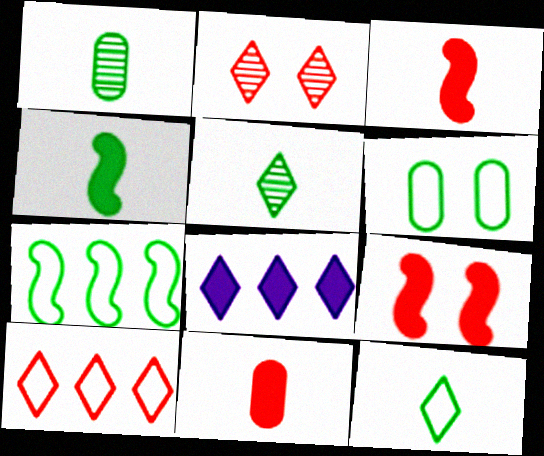[[1, 4, 12], 
[2, 8, 12], 
[6, 7, 12]]